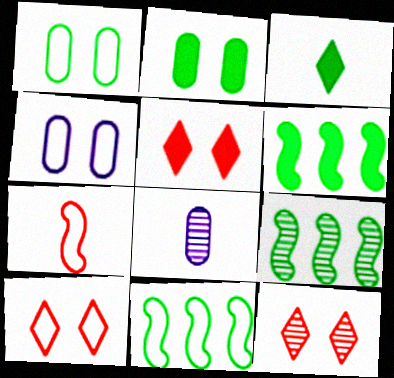[[1, 3, 9], 
[2, 3, 6], 
[3, 7, 8], 
[5, 8, 11], 
[5, 10, 12], 
[6, 8, 10], 
[6, 9, 11], 
[8, 9, 12]]